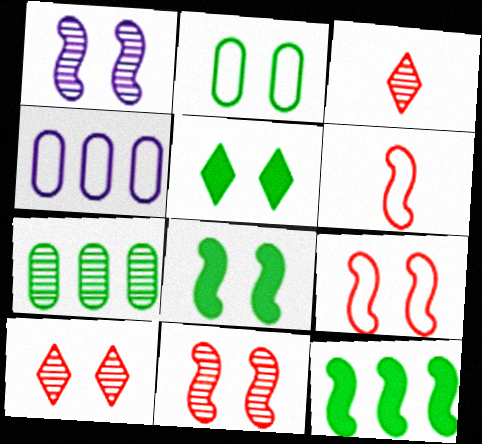[[1, 3, 7], 
[1, 6, 12], 
[1, 8, 9], 
[3, 4, 8]]